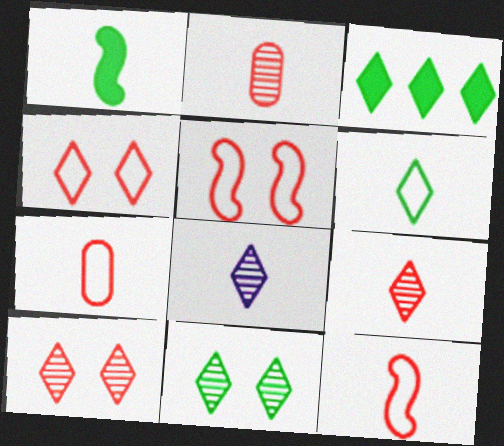[[1, 7, 8], 
[3, 4, 8], 
[3, 6, 11]]